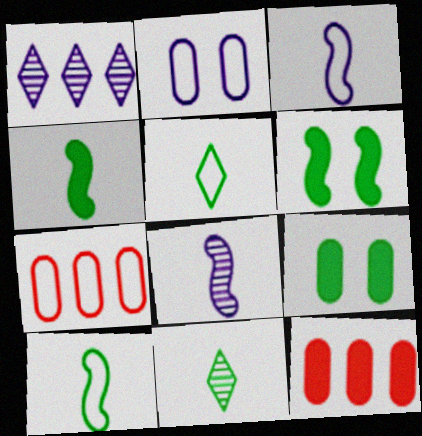[]